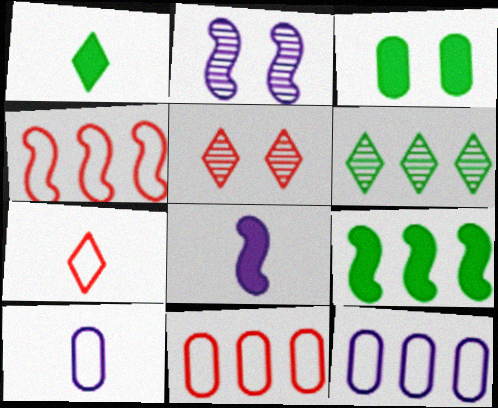[[1, 2, 11], 
[1, 3, 9], 
[5, 9, 10]]